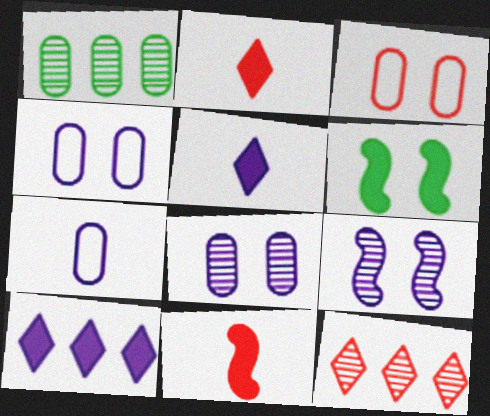[[3, 11, 12], 
[6, 7, 12], 
[7, 9, 10]]